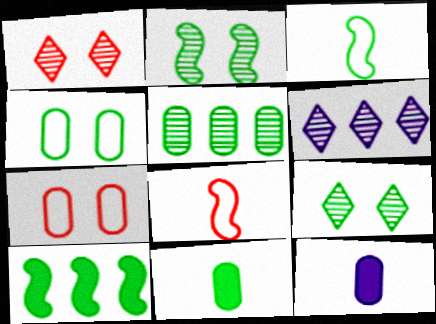[[2, 3, 10], 
[4, 5, 11], 
[5, 7, 12]]